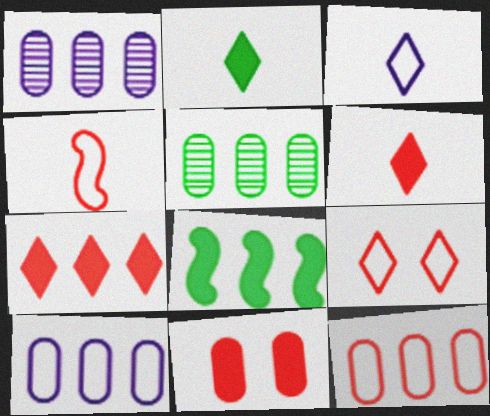[[4, 9, 12]]